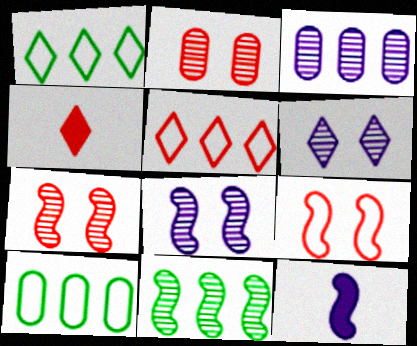[[1, 2, 12], 
[1, 4, 6], 
[4, 8, 10], 
[9, 11, 12]]